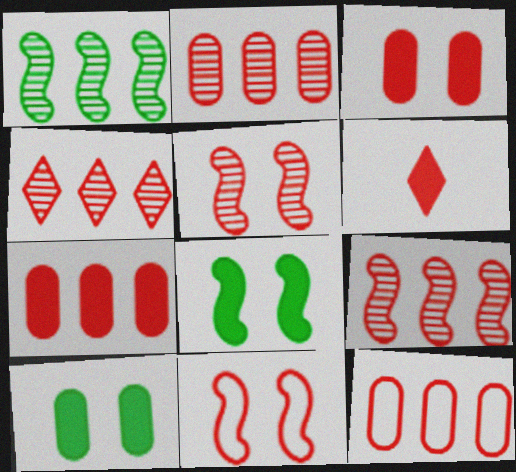[[2, 4, 9], 
[2, 6, 11], 
[2, 7, 12], 
[5, 6, 12]]